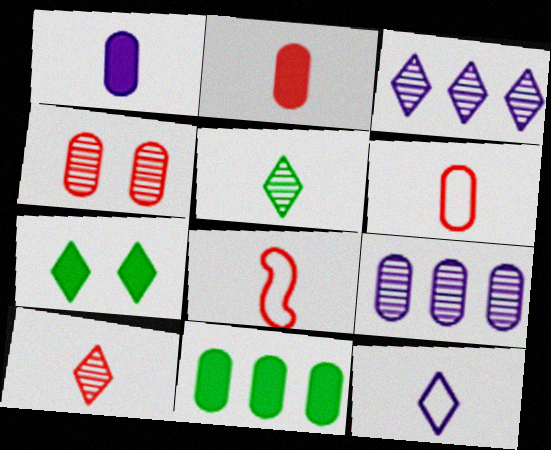[[1, 5, 8], 
[2, 8, 10], 
[7, 8, 9]]